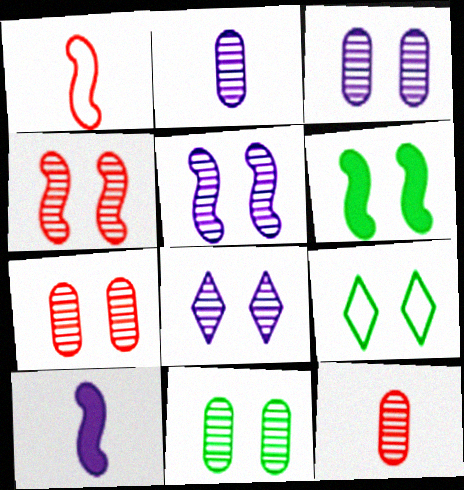[[3, 5, 8], 
[3, 7, 11], 
[4, 8, 11], 
[6, 9, 11]]